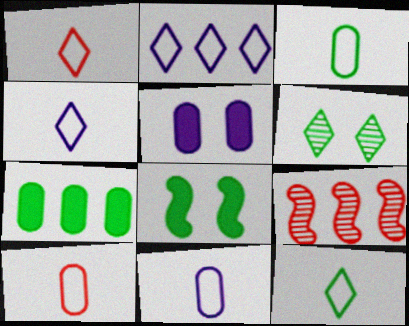[[1, 4, 12], 
[2, 7, 9], 
[3, 10, 11], 
[5, 9, 12]]